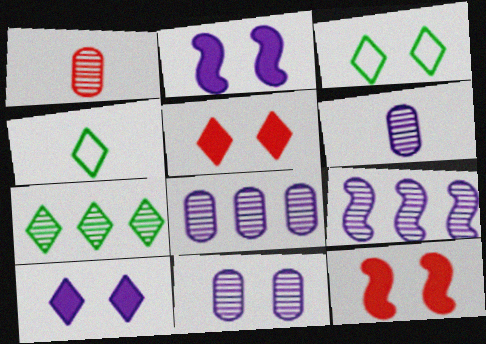[[3, 11, 12], 
[4, 8, 12], 
[6, 8, 11]]